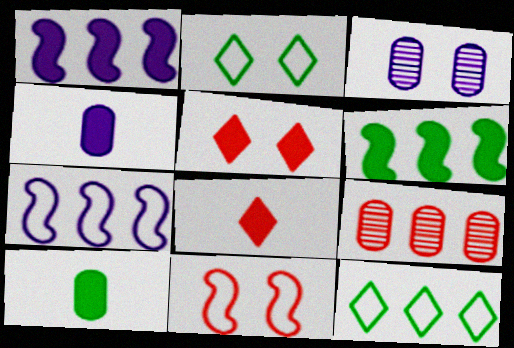[[1, 5, 10], 
[1, 9, 12], 
[4, 5, 6], 
[8, 9, 11]]